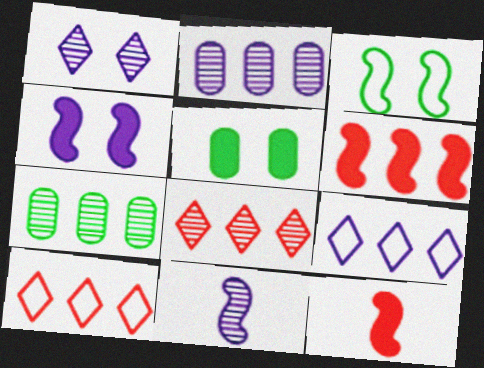[[1, 2, 11], 
[3, 6, 11], 
[5, 10, 11], 
[6, 7, 9]]